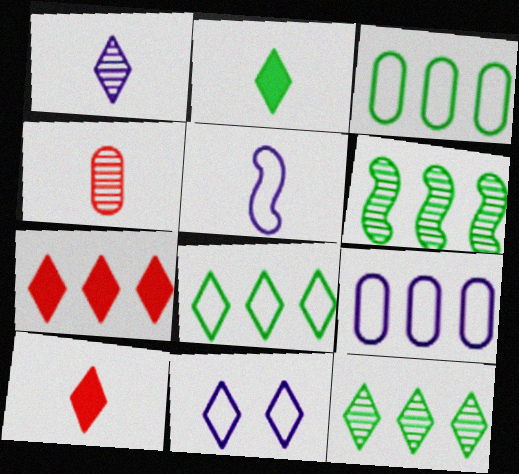[[2, 4, 5], 
[5, 9, 11], 
[6, 7, 9], 
[10, 11, 12]]